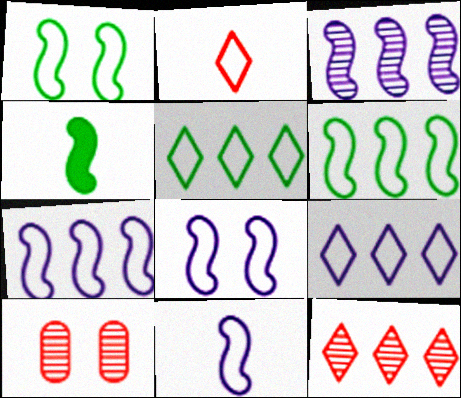[[4, 9, 10], 
[7, 8, 11]]